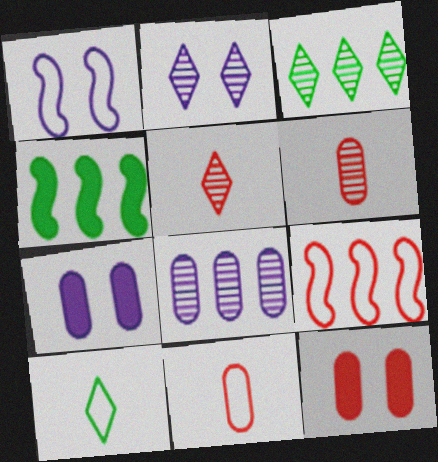[[1, 2, 7], 
[2, 3, 5], 
[2, 4, 11], 
[5, 9, 12]]